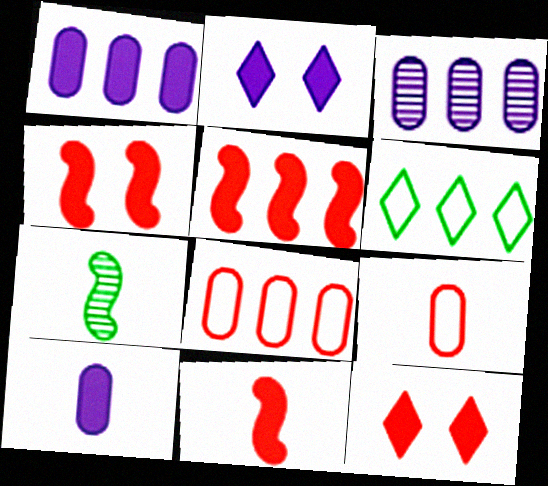[[2, 7, 8], 
[3, 5, 6], 
[4, 5, 11]]